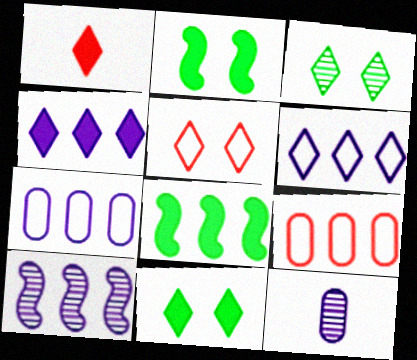[[1, 3, 6], 
[1, 4, 11], 
[4, 7, 10], 
[5, 8, 12]]